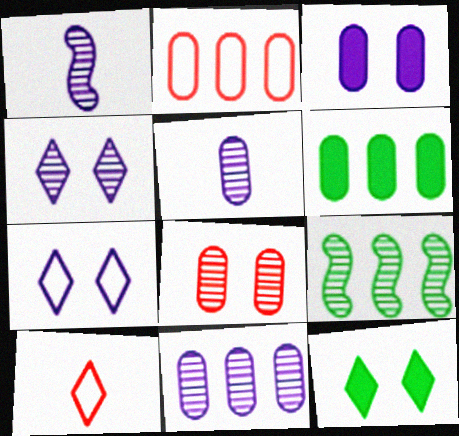[[1, 2, 12], 
[1, 4, 11], 
[2, 6, 11], 
[3, 9, 10]]